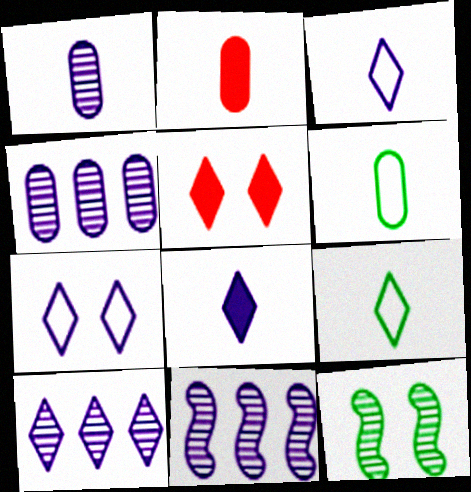[[1, 2, 6], 
[4, 10, 11], 
[5, 6, 11], 
[5, 9, 10], 
[7, 8, 10]]